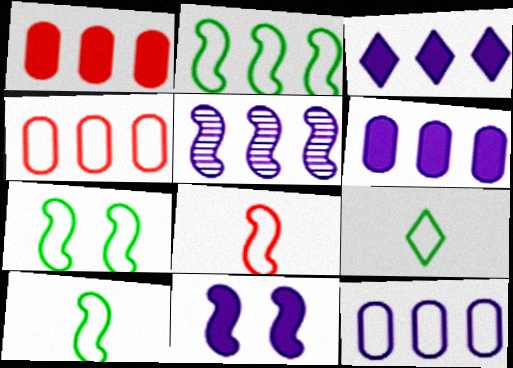[[2, 7, 10], 
[3, 5, 12]]